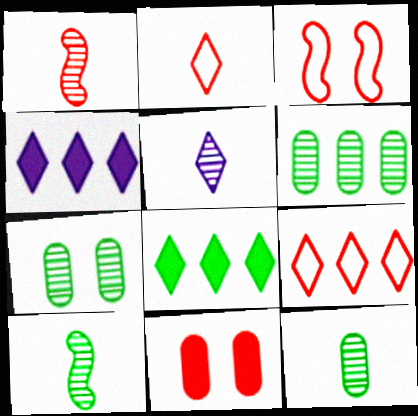[[1, 5, 12], 
[1, 9, 11], 
[3, 4, 12], 
[6, 7, 12]]